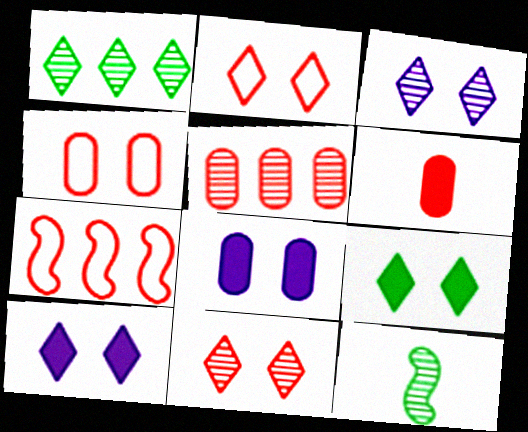[[2, 3, 9], 
[3, 5, 12], 
[4, 5, 6], 
[6, 7, 11]]